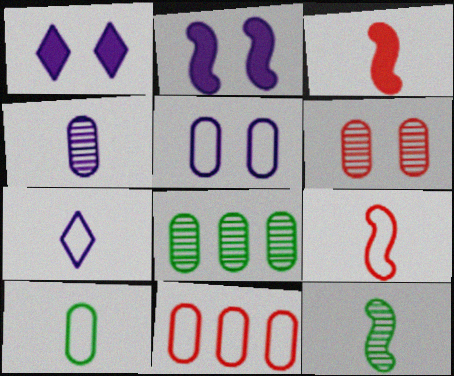[[1, 8, 9], 
[1, 11, 12], 
[4, 6, 8], 
[5, 10, 11], 
[7, 9, 10]]